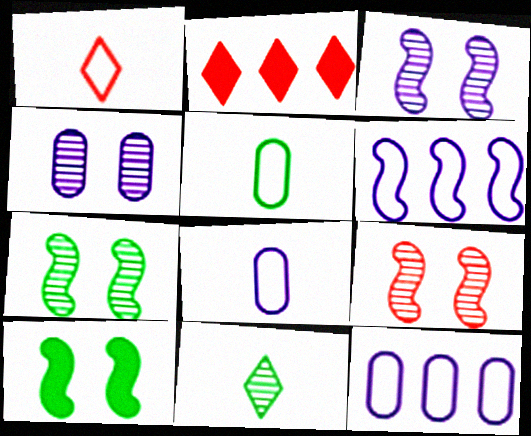[[2, 3, 5], 
[2, 7, 8], 
[3, 7, 9]]